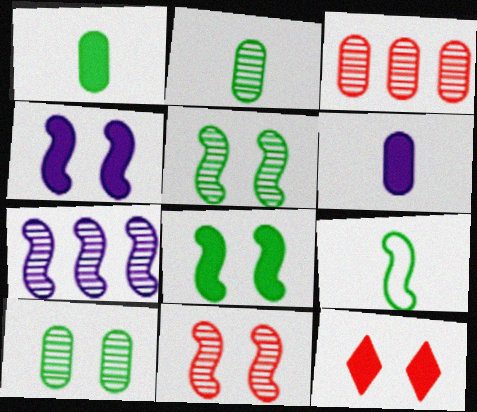[]